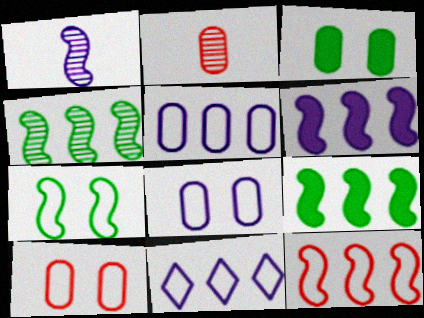[[2, 3, 5], 
[4, 6, 12]]